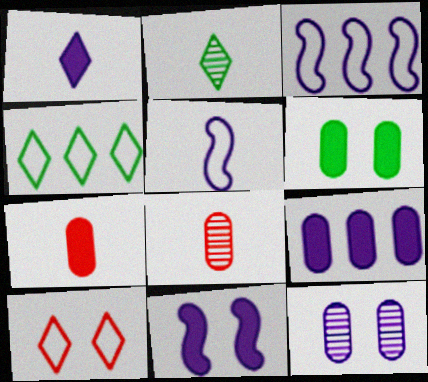[[1, 3, 12], 
[1, 9, 11], 
[2, 5, 7], 
[4, 8, 11], 
[6, 7, 9]]